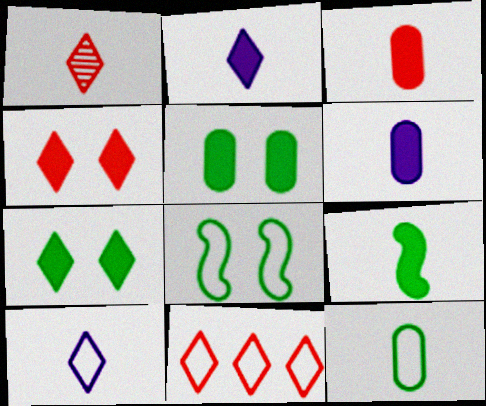[[1, 4, 11], 
[2, 3, 9]]